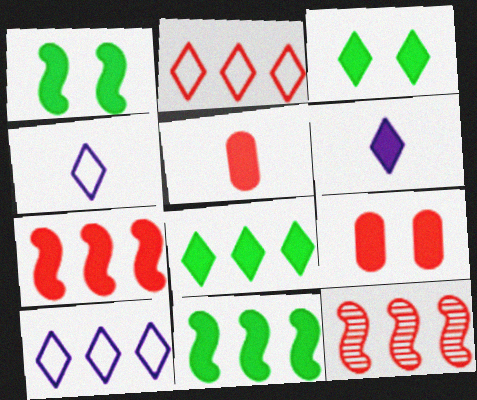[[6, 9, 11]]